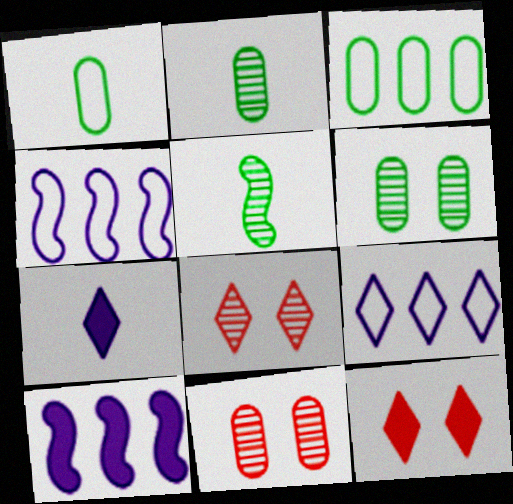[[1, 8, 10], 
[2, 4, 12]]